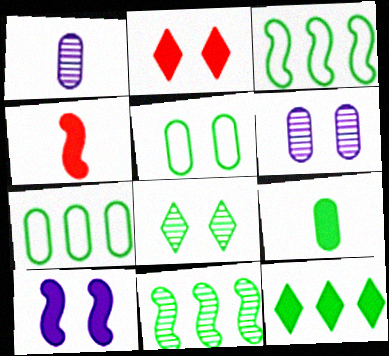[[1, 2, 3], 
[3, 8, 9], 
[7, 11, 12]]